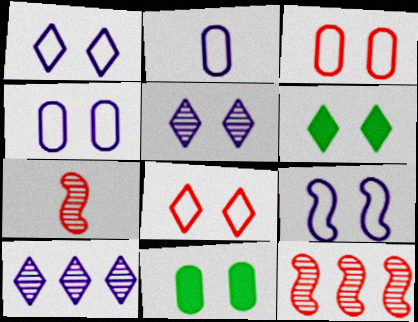[[1, 4, 9], 
[2, 6, 12], 
[5, 6, 8]]